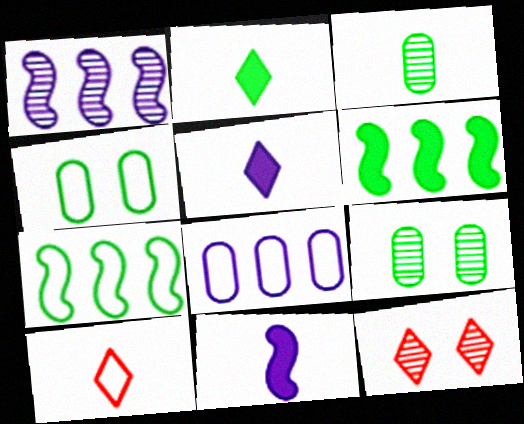[[1, 3, 12], 
[2, 7, 9], 
[3, 10, 11]]